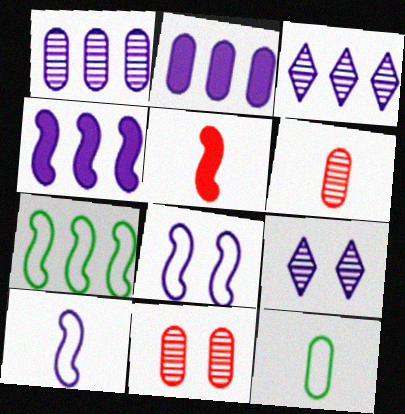[[2, 9, 10], 
[2, 11, 12]]